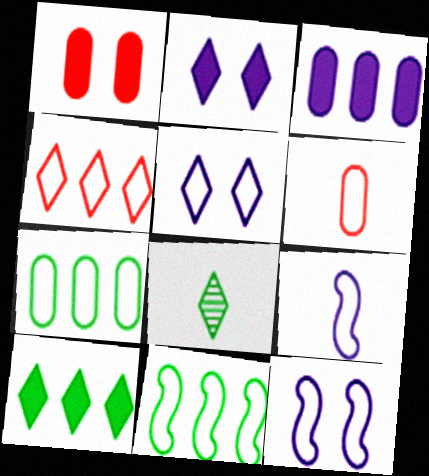[[2, 4, 8], 
[5, 6, 11]]